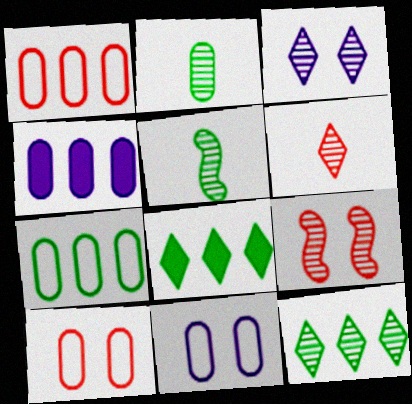[[2, 4, 10], 
[3, 6, 12]]